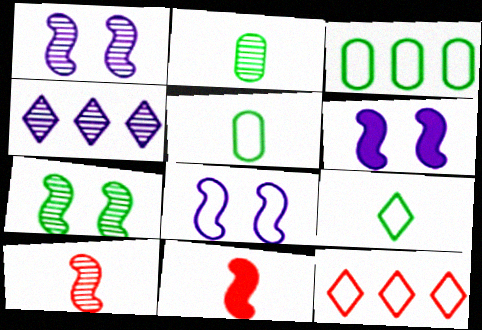[[1, 6, 8], 
[2, 6, 12], 
[5, 8, 12]]